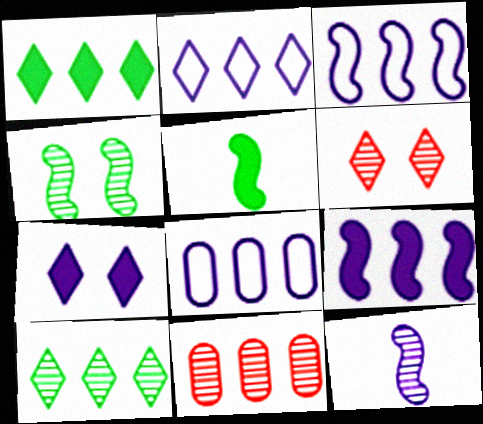[[1, 3, 11], 
[2, 3, 8], 
[5, 6, 8], 
[7, 8, 12]]